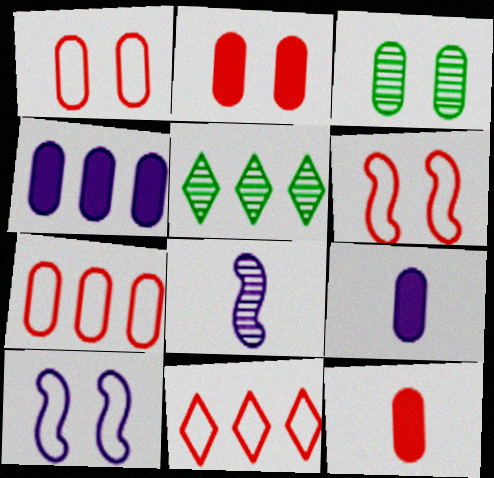[[3, 7, 9], 
[5, 6, 9], 
[5, 10, 12]]